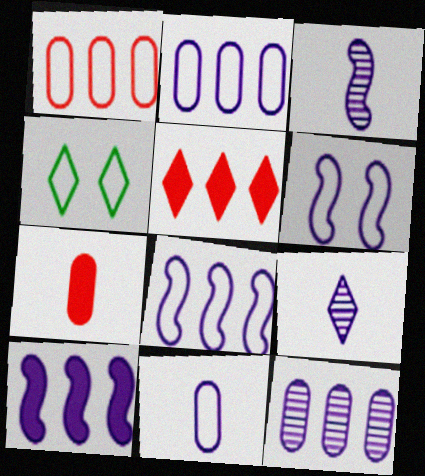[[3, 6, 10], 
[4, 5, 9]]